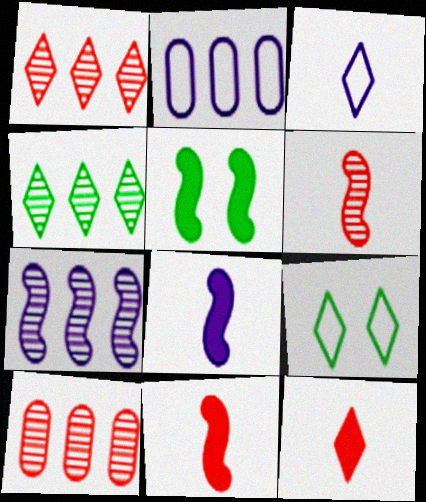[[3, 5, 10], 
[4, 7, 10], 
[8, 9, 10]]